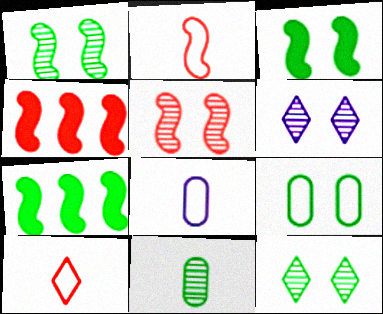[[2, 4, 5], 
[3, 9, 12], 
[4, 8, 12]]